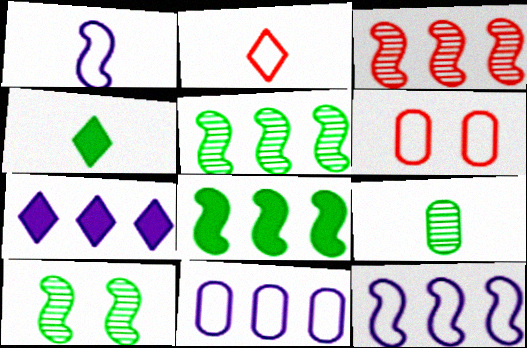[[3, 8, 12]]